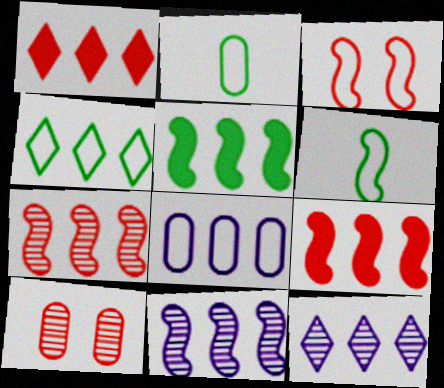[[1, 4, 12]]